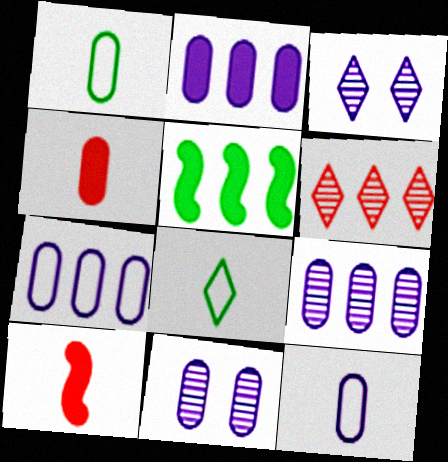[[2, 7, 9], 
[2, 11, 12], 
[5, 6, 7]]